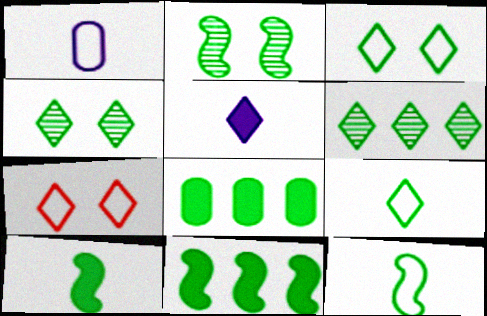[[2, 8, 9], 
[2, 11, 12], 
[4, 8, 12], 
[5, 6, 7]]